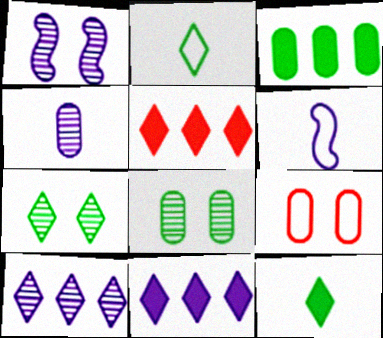[[1, 4, 10], 
[3, 4, 9], 
[5, 6, 8]]